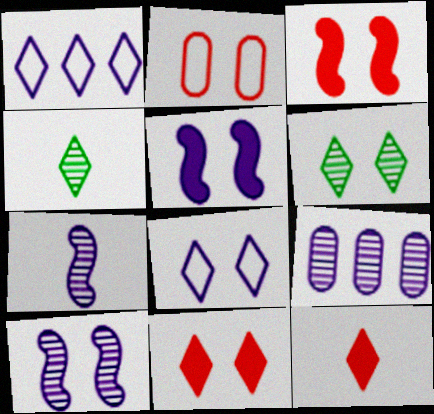[[1, 4, 11], 
[1, 6, 12], 
[2, 5, 6], 
[6, 8, 11]]